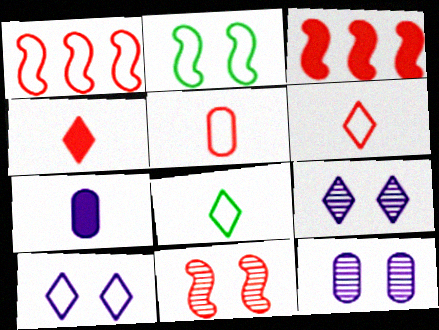[[3, 8, 12]]